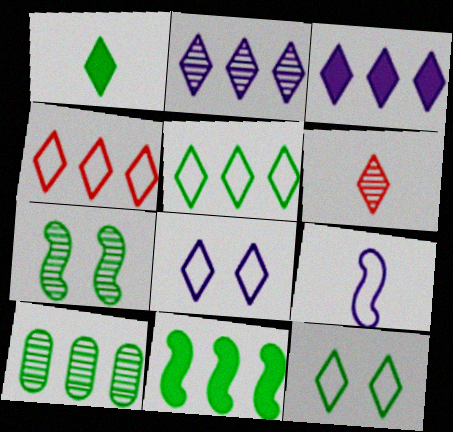[[3, 6, 12], 
[5, 10, 11]]